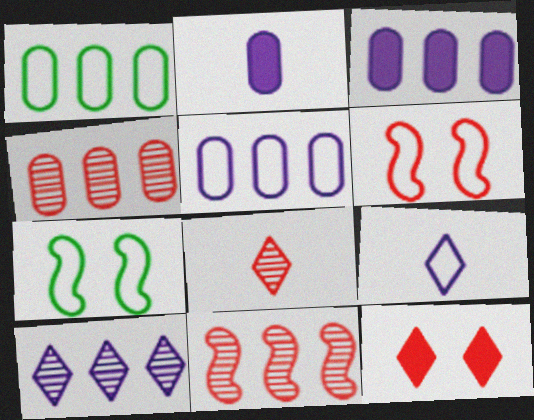[[1, 3, 4], 
[1, 6, 9], 
[3, 7, 8]]